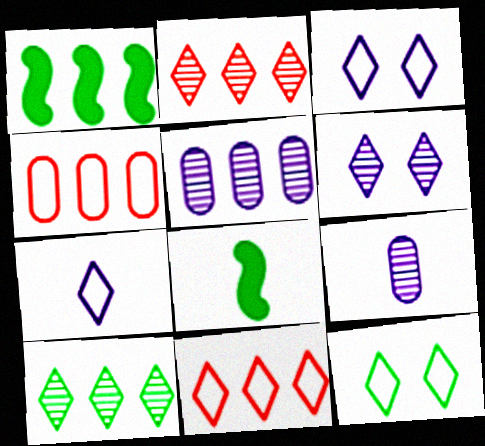[[1, 5, 11], 
[4, 6, 8], 
[7, 11, 12]]